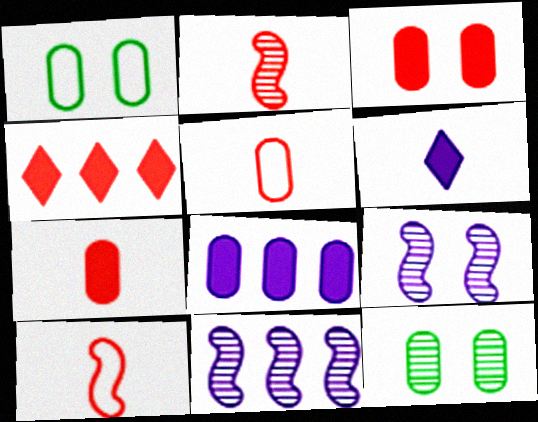[[5, 8, 12]]